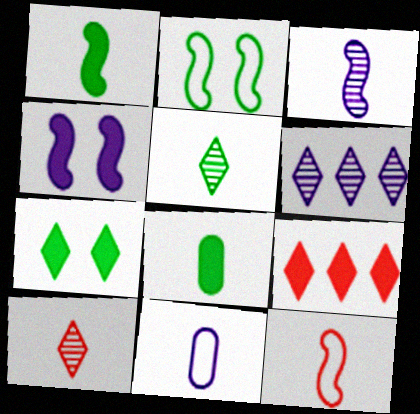[[1, 3, 12], 
[1, 10, 11], 
[4, 6, 11], 
[4, 8, 9]]